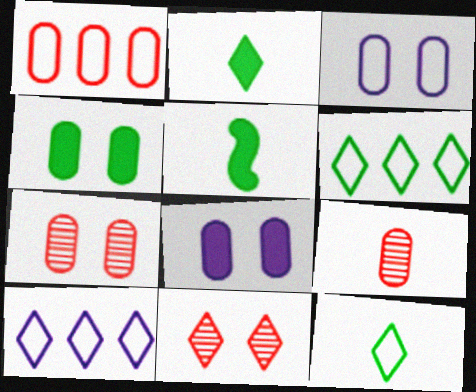[[2, 10, 11], 
[3, 4, 7], 
[5, 7, 10]]